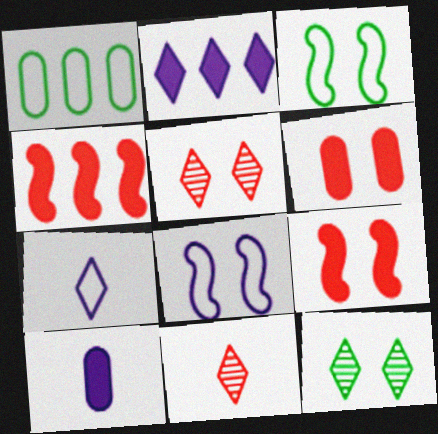[[6, 8, 12]]